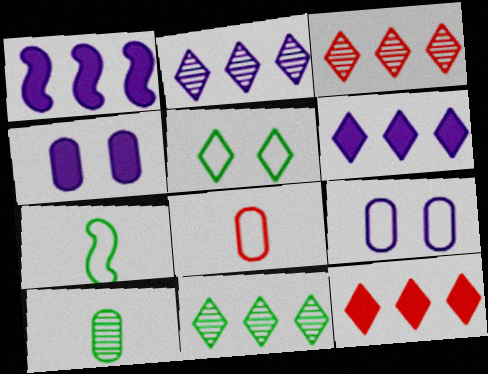[[2, 3, 11], 
[3, 4, 7]]